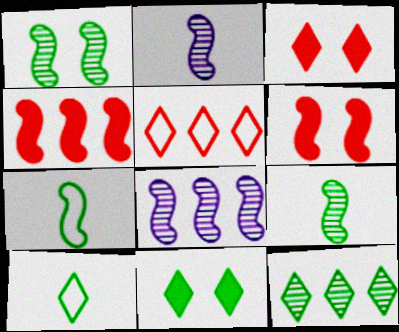[[6, 7, 8], 
[10, 11, 12]]